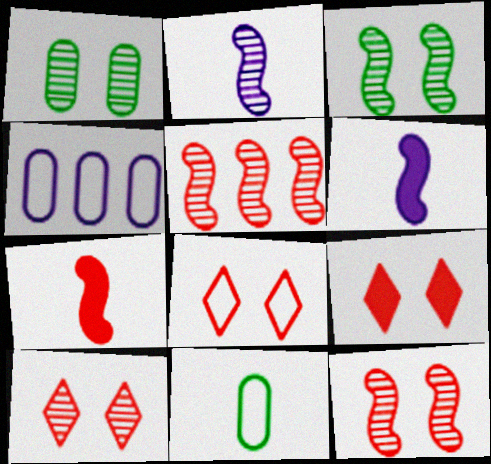[[2, 3, 5], 
[8, 9, 10]]